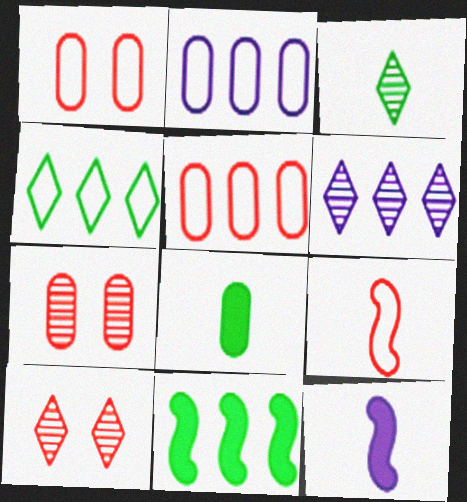[[2, 7, 8], 
[3, 6, 10], 
[4, 7, 12], 
[5, 6, 11]]